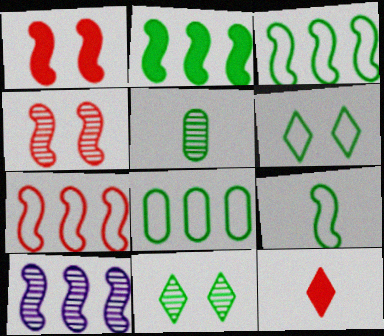[[1, 9, 10], 
[2, 5, 6], 
[2, 7, 10], 
[6, 8, 9]]